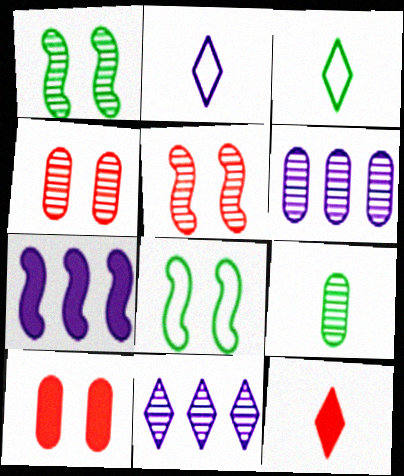[[3, 4, 7], 
[4, 6, 9], 
[5, 9, 11], 
[6, 8, 12]]